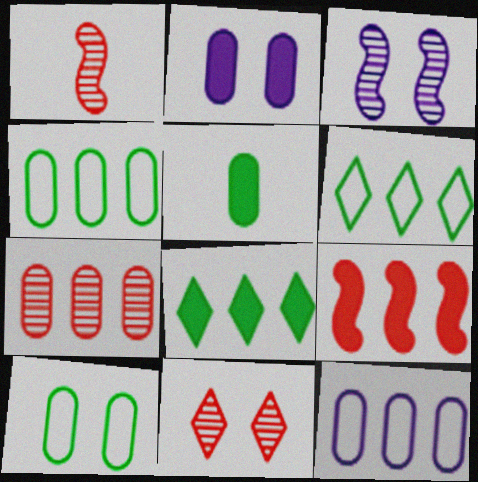[[1, 2, 6], 
[1, 7, 11]]